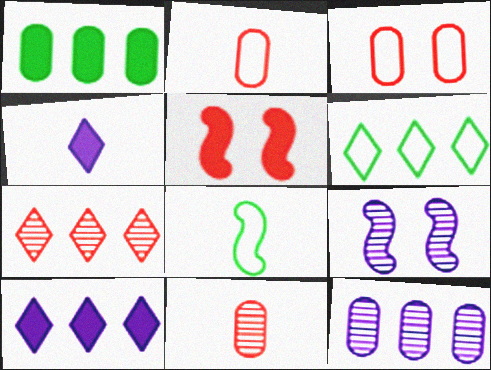[[1, 4, 5], 
[2, 5, 7], 
[4, 8, 11], 
[6, 7, 10]]